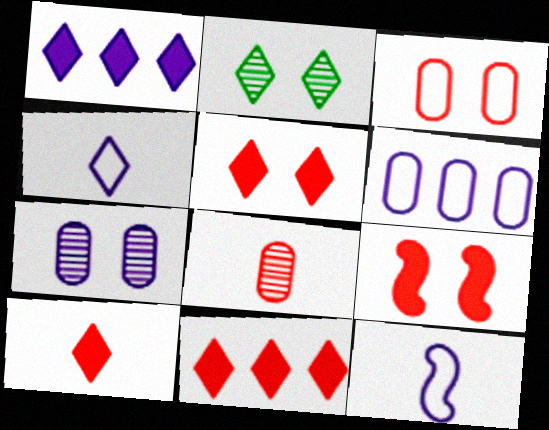[[1, 7, 12], 
[2, 4, 11], 
[5, 10, 11]]